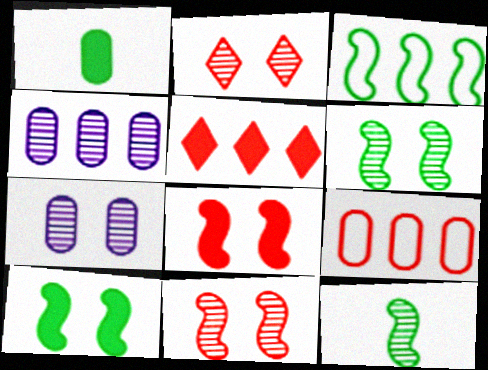[[1, 7, 9], 
[2, 4, 12], 
[2, 6, 7], 
[3, 4, 5], 
[3, 10, 12]]